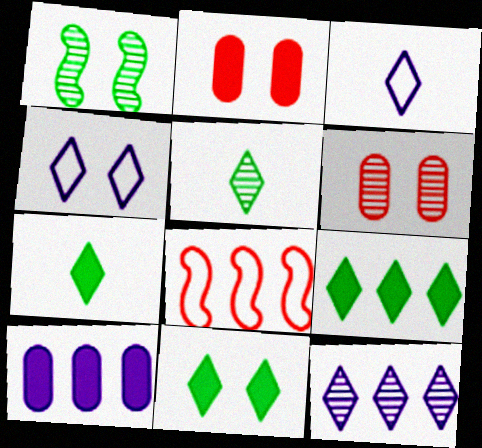[[1, 2, 4], 
[7, 9, 11]]